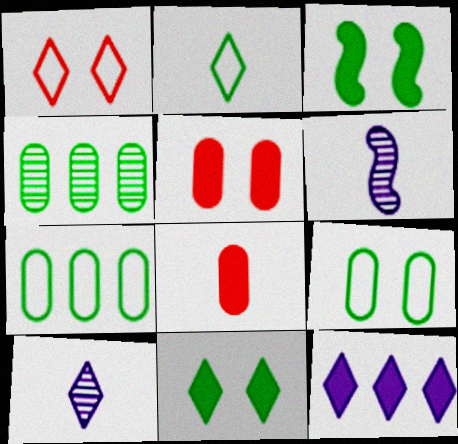[[2, 3, 4], 
[2, 6, 8], 
[3, 8, 12]]